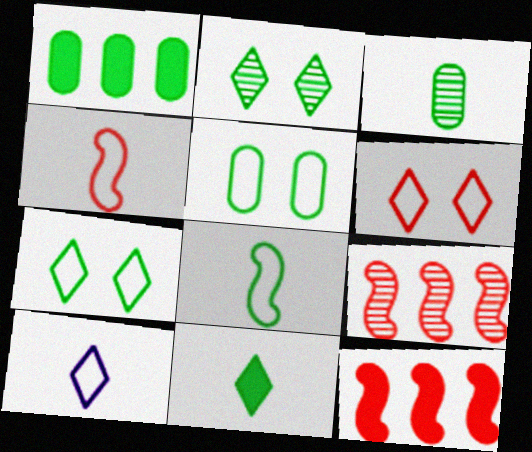[[1, 2, 8], 
[1, 3, 5], 
[3, 8, 11]]